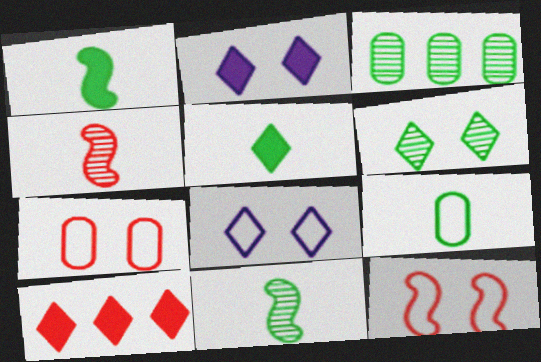[[2, 5, 10], 
[3, 6, 11], 
[4, 7, 10], 
[5, 9, 11]]